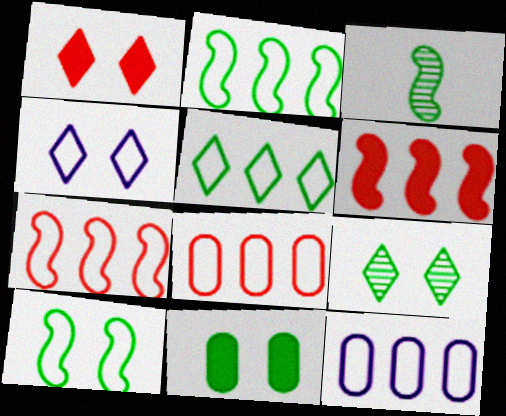[[1, 3, 12], 
[1, 4, 9], 
[3, 5, 11], 
[5, 7, 12], 
[9, 10, 11]]